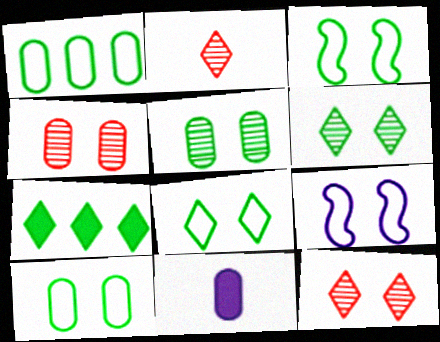[[1, 4, 11], 
[3, 8, 10]]